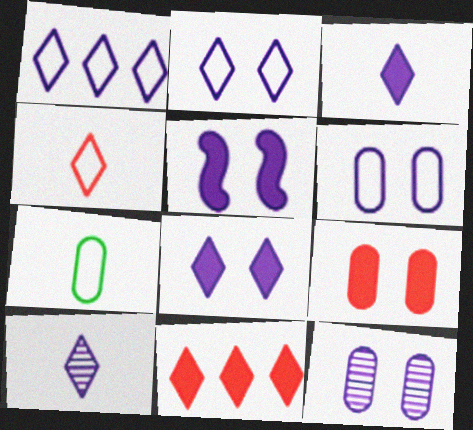[[1, 8, 10], 
[2, 5, 12]]